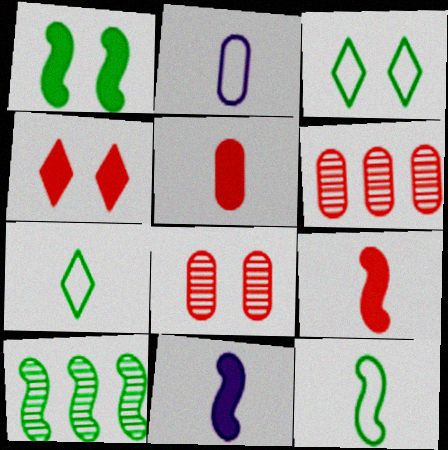[[1, 10, 12], 
[2, 4, 10], 
[3, 6, 11]]